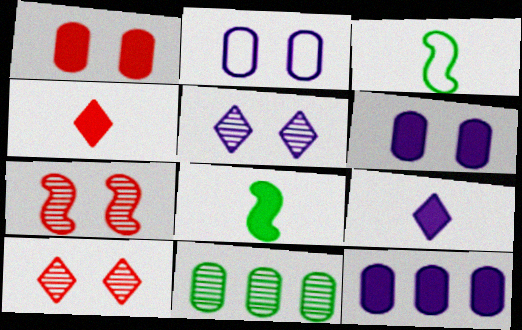[[3, 10, 12]]